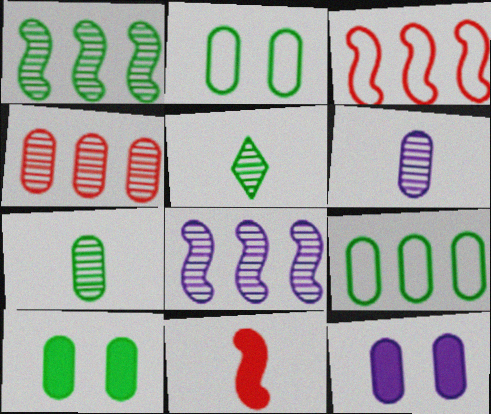[[3, 5, 12], 
[7, 9, 10]]